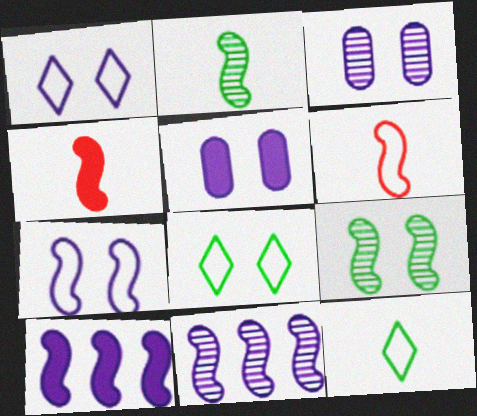[[6, 9, 10]]